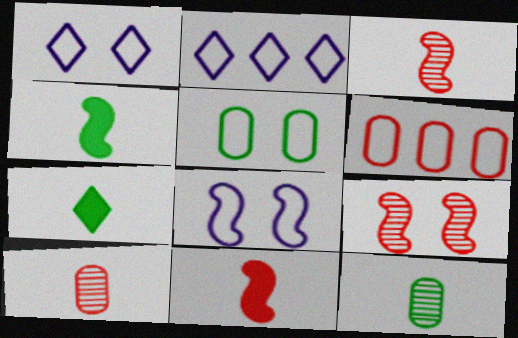[]